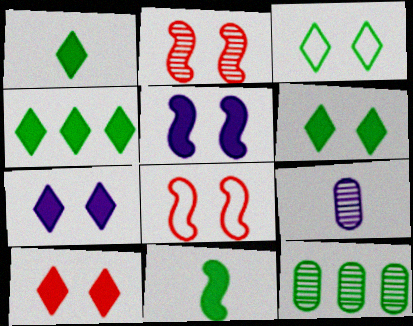[[1, 4, 6], 
[3, 11, 12], 
[4, 8, 9], 
[6, 7, 10]]